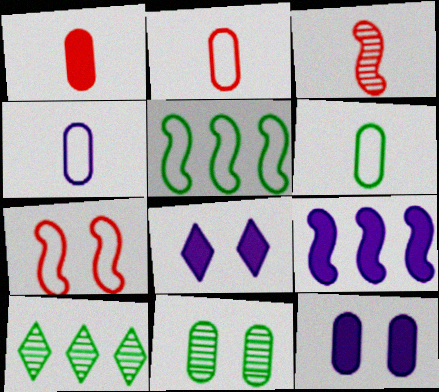[[2, 4, 6], 
[7, 8, 11]]